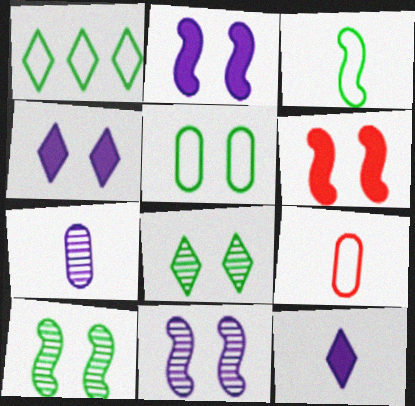[[1, 3, 5], 
[1, 6, 7]]